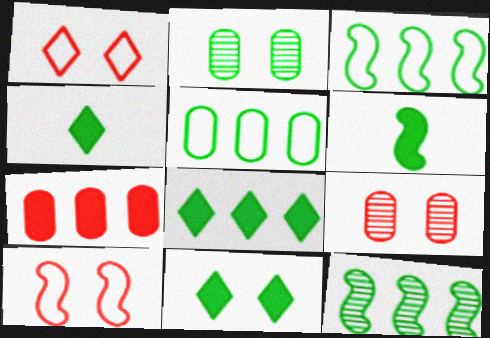[[2, 3, 4], 
[4, 8, 11], 
[5, 8, 12]]